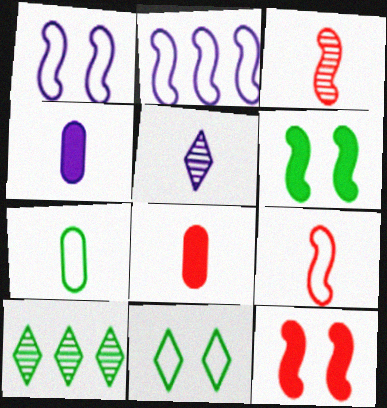[[1, 8, 10], 
[2, 3, 6], 
[6, 7, 10]]